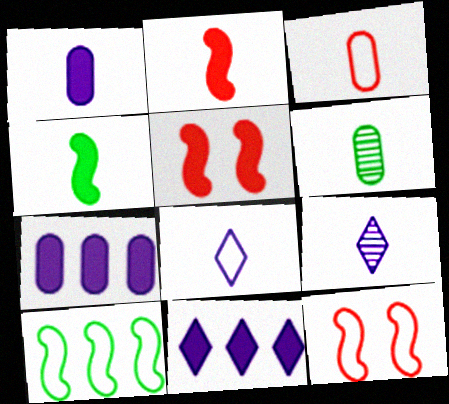[[1, 3, 6], 
[2, 6, 8], 
[3, 4, 9], 
[6, 11, 12]]